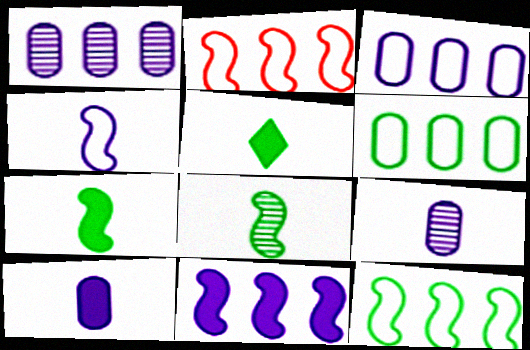[]